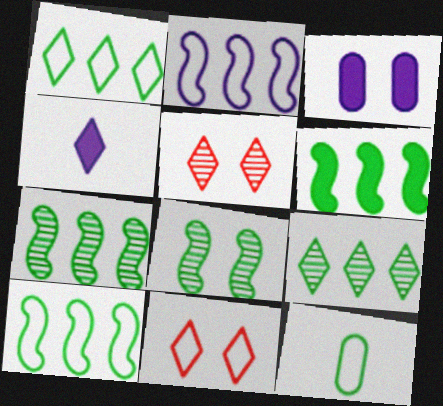[[1, 4, 5], 
[2, 11, 12], 
[3, 8, 11], 
[4, 9, 11], 
[6, 7, 10]]